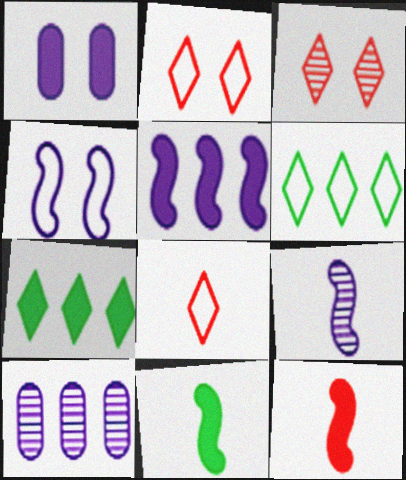[[1, 7, 12], 
[2, 10, 11], 
[4, 5, 9]]